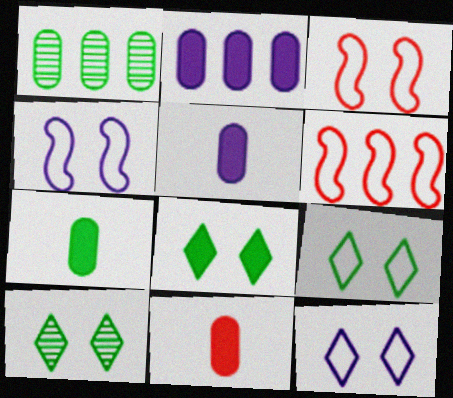[[5, 6, 10], 
[5, 7, 11], 
[8, 9, 10]]